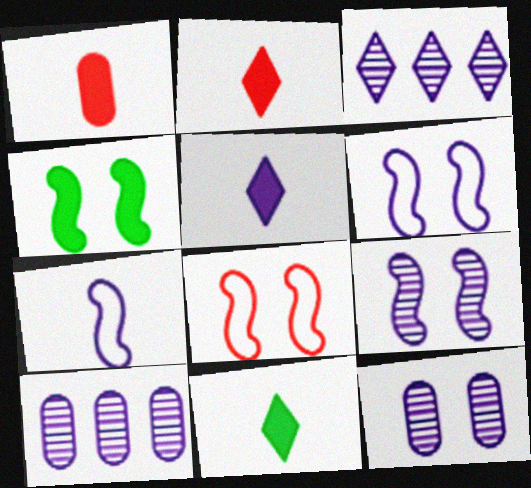[[2, 5, 11], 
[4, 8, 9], 
[5, 6, 10], 
[8, 10, 11]]